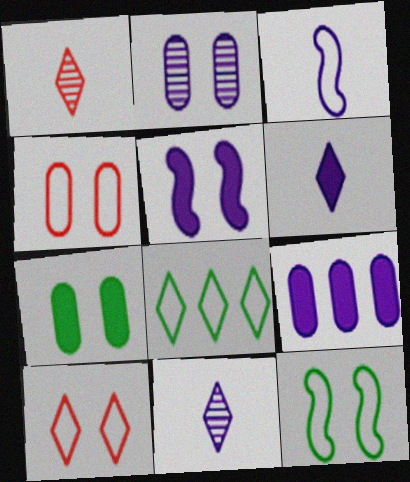[[1, 9, 12], 
[2, 4, 7], 
[3, 4, 8], 
[5, 6, 9]]